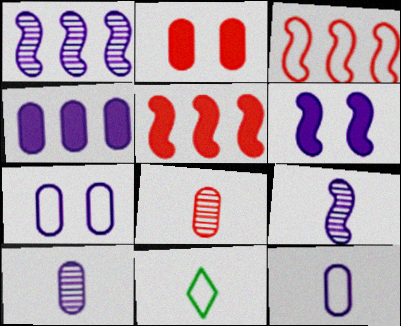[[1, 2, 11], 
[3, 7, 11], 
[4, 7, 10]]